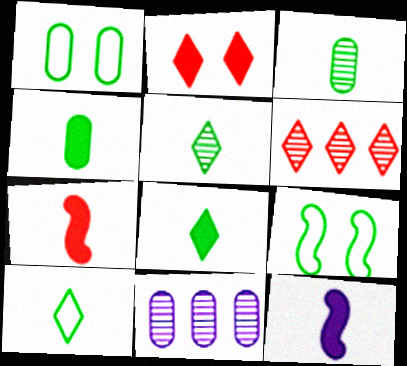[[1, 6, 12], 
[5, 8, 10]]